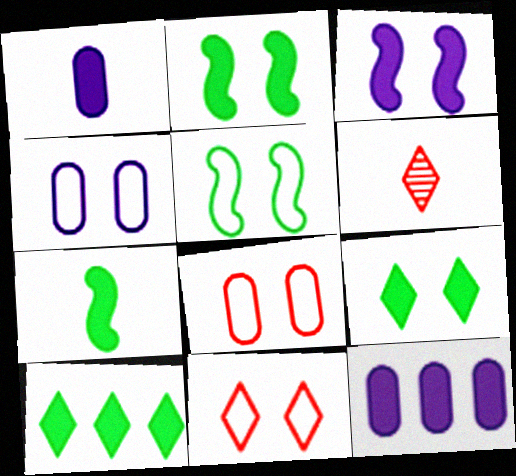[[4, 5, 11], 
[5, 6, 12]]